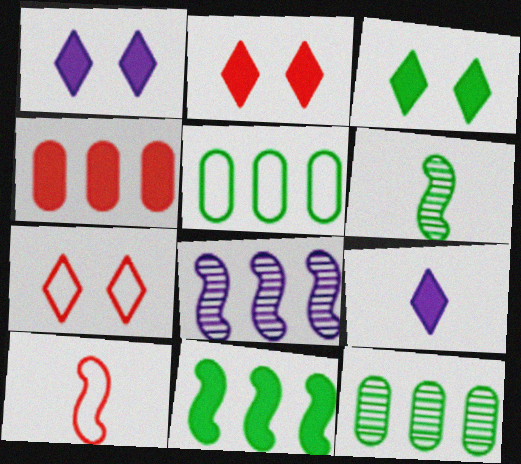[[1, 2, 3], 
[1, 10, 12], 
[3, 5, 6]]